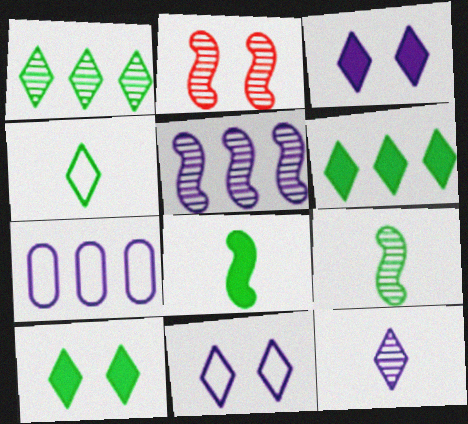[[1, 4, 10], 
[2, 5, 9]]